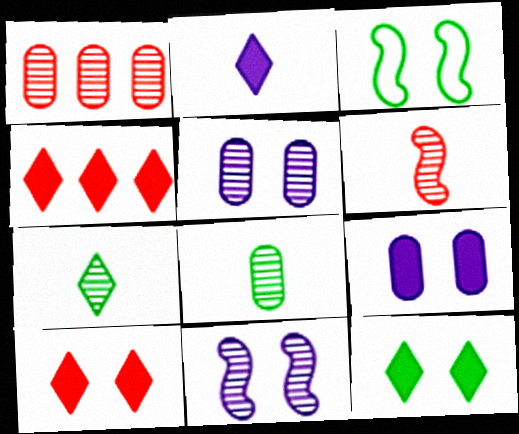[[1, 2, 3], 
[1, 5, 8], 
[1, 7, 11], 
[2, 4, 12], 
[3, 5, 10]]